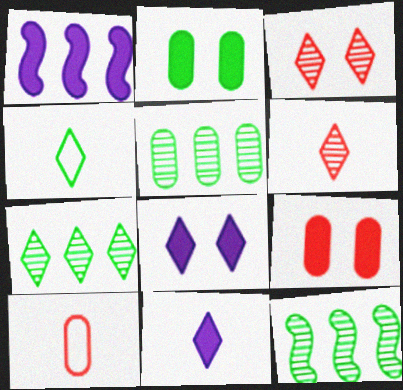[[2, 4, 12], 
[4, 6, 11], 
[5, 7, 12], 
[8, 10, 12]]